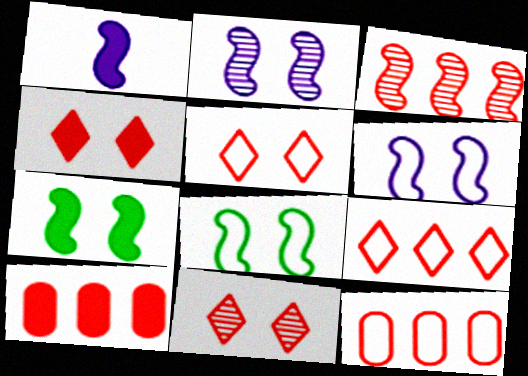[[1, 3, 8], 
[3, 9, 10], 
[4, 5, 11]]